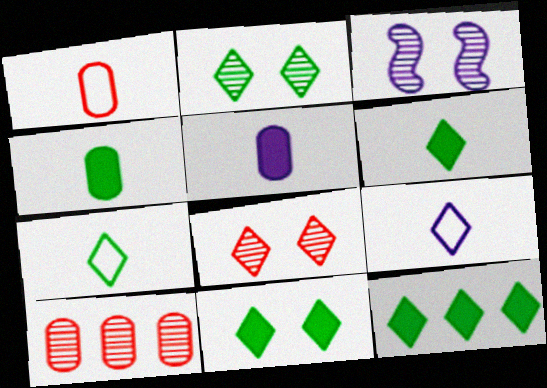[[1, 3, 12], 
[2, 7, 12], 
[6, 11, 12], 
[8, 9, 12]]